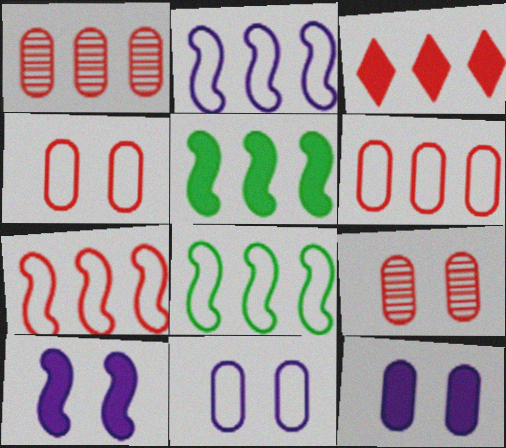[[1, 3, 7], 
[2, 7, 8]]